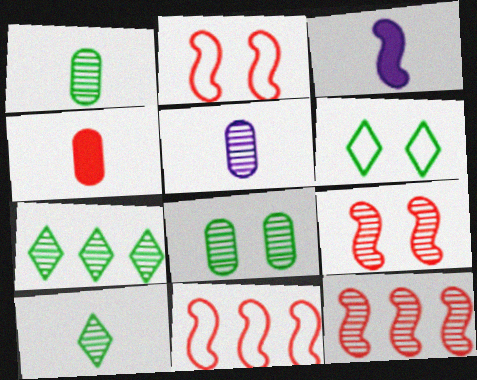[[5, 7, 9]]